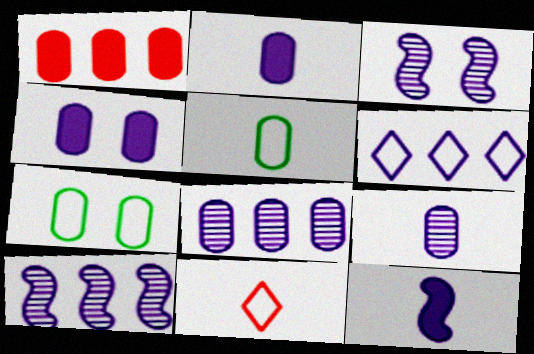[[1, 7, 9], 
[2, 3, 6]]